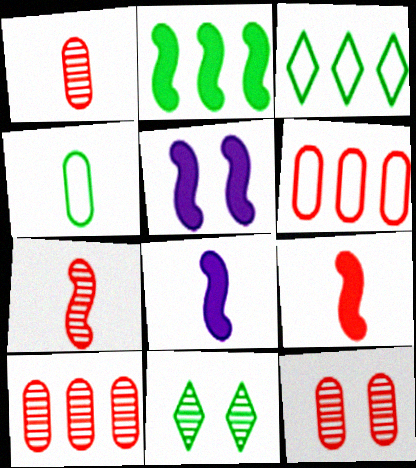[[1, 3, 5], 
[1, 10, 12], 
[2, 4, 11], 
[2, 5, 9], 
[3, 8, 12], 
[6, 8, 11]]